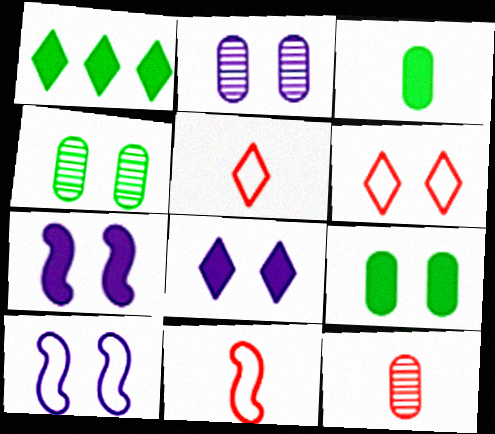[[1, 2, 11], 
[1, 10, 12], 
[2, 8, 10], 
[4, 6, 7]]